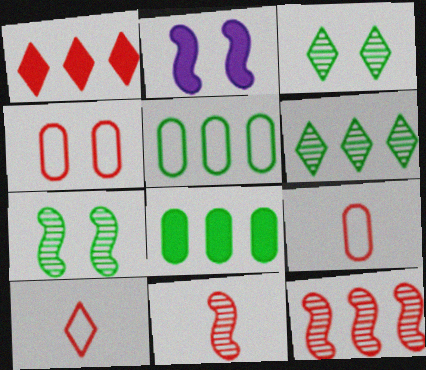[[1, 4, 11], 
[2, 3, 4], 
[2, 6, 9]]